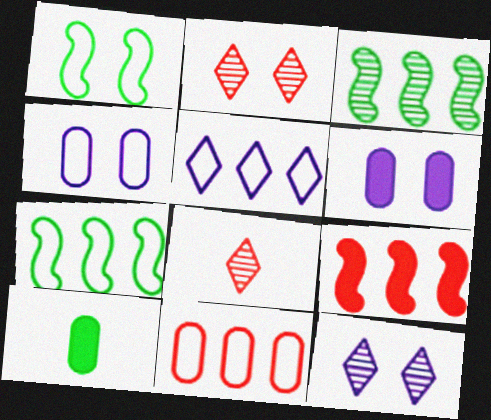[[1, 2, 6], 
[5, 7, 11], 
[6, 7, 8]]